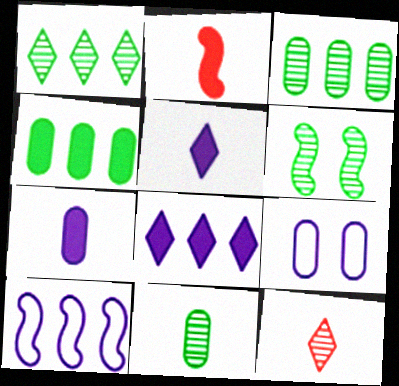[[1, 2, 9], 
[1, 6, 11], 
[2, 6, 10]]